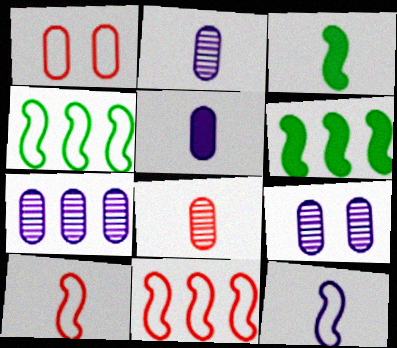[[2, 7, 9]]